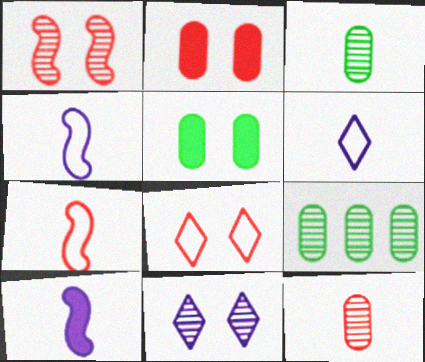[[1, 2, 8], 
[8, 9, 10]]